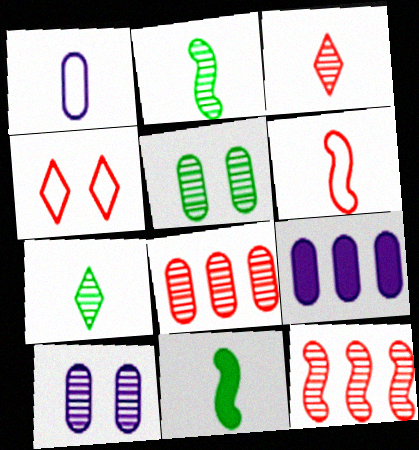[[1, 3, 11], 
[1, 9, 10], 
[2, 4, 9], 
[7, 10, 12]]